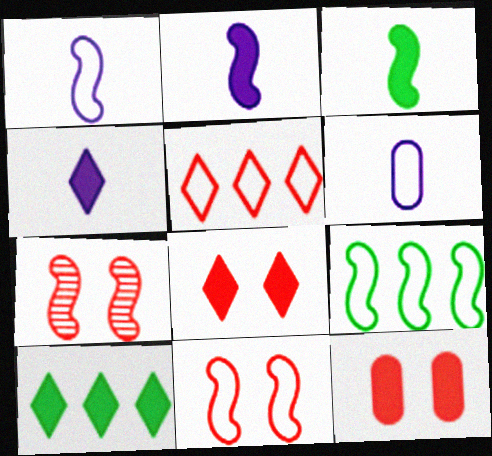[[1, 9, 11], 
[2, 7, 9], 
[2, 10, 12], 
[4, 8, 10], 
[6, 7, 10]]